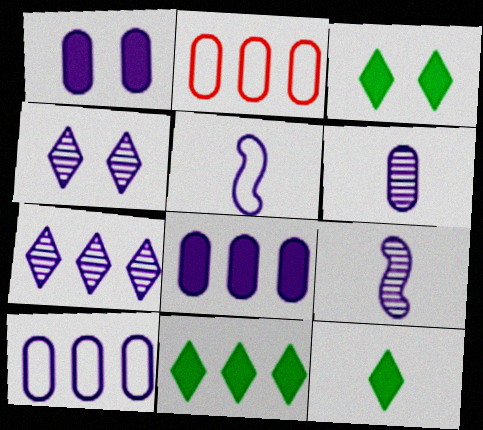[[1, 5, 7], 
[1, 6, 10], 
[2, 3, 9], 
[3, 11, 12], 
[4, 5, 8]]